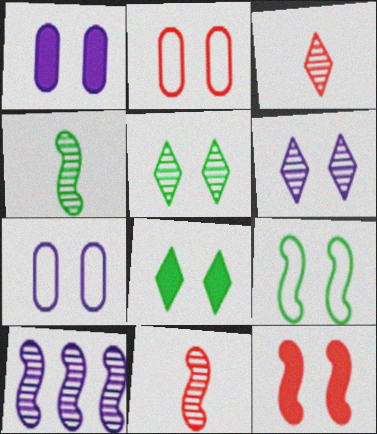[[1, 8, 12], 
[5, 7, 12]]